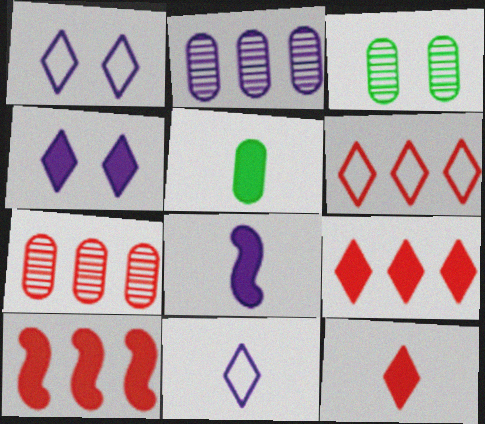[[1, 2, 8], 
[3, 6, 8], 
[3, 10, 11], 
[4, 5, 10], 
[5, 8, 12], 
[6, 7, 10]]